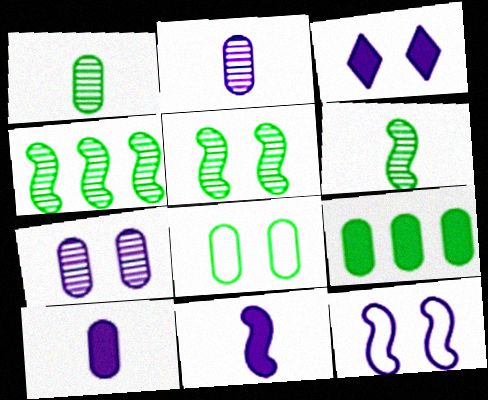[[1, 8, 9], 
[3, 7, 12], 
[4, 5, 6]]